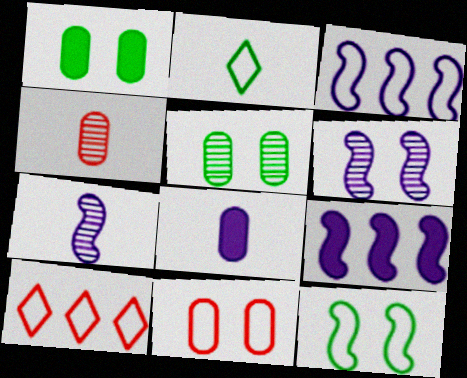[[1, 7, 10], 
[2, 3, 11]]